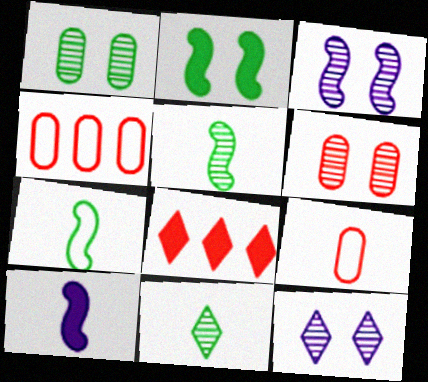[[9, 10, 11]]